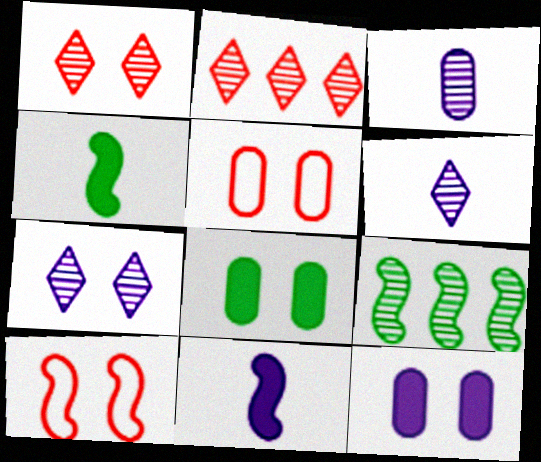[[1, 3, 9], 
[7, 8, 10], 
[9, 10, 11]]